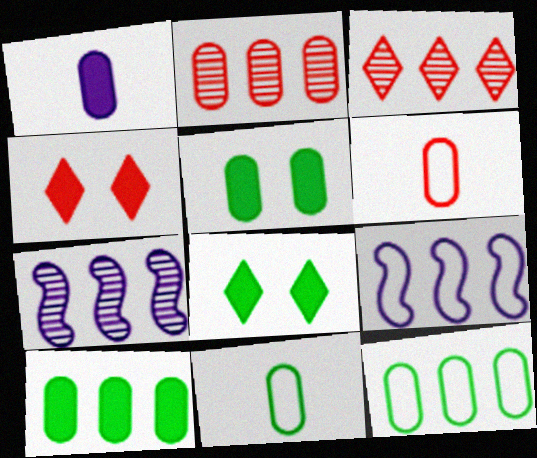[[3, 9, 10], 
[4, 7, 11], 
[6, 7, 8]]